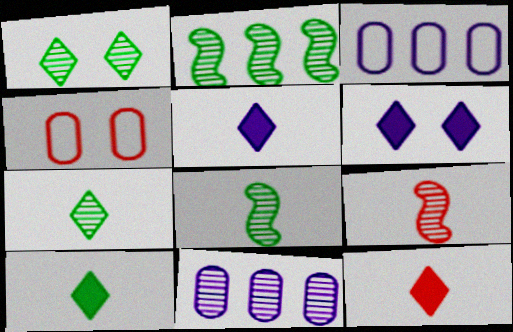[[1, 9, 11], 
[2, 4, 5], 
[5, 10, 12]]